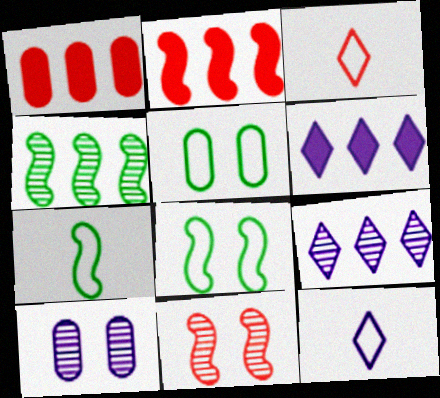[[1, 3, 11]]